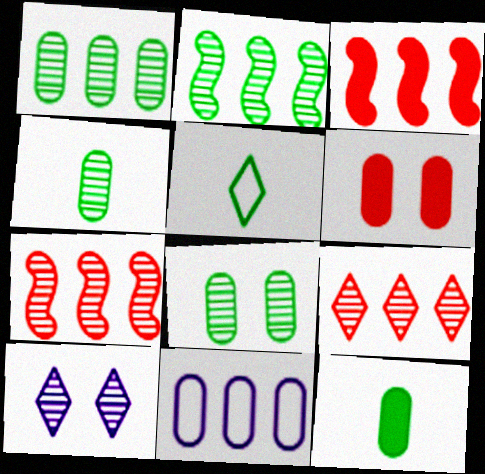[[1, 4, 8], 
[4, 6, 11], 
[4, 7, 10]]